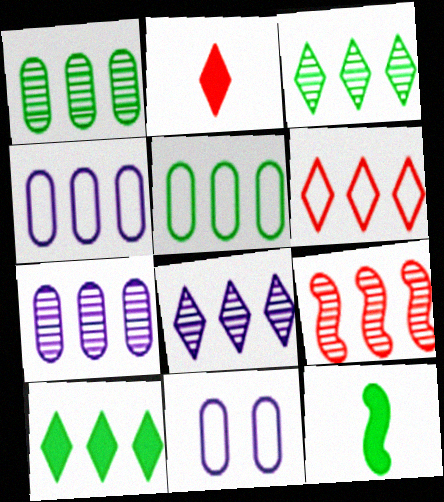[[1, 8, 9], 
[3, 7, 9], 
[4, 9, 10], 
[6, 8, 10]]